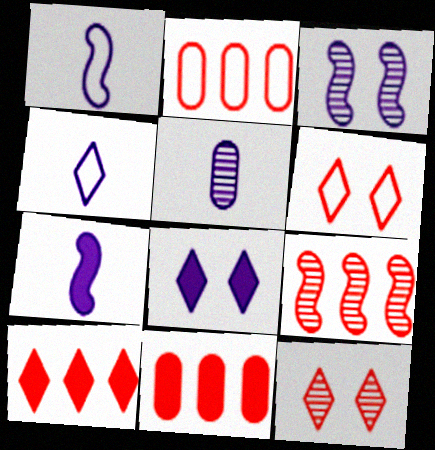[[2, 9, 10], 
[4, 5, 7]]